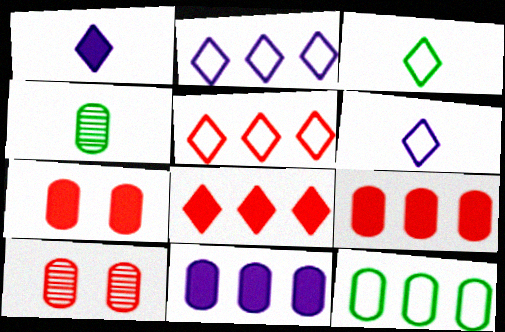[]